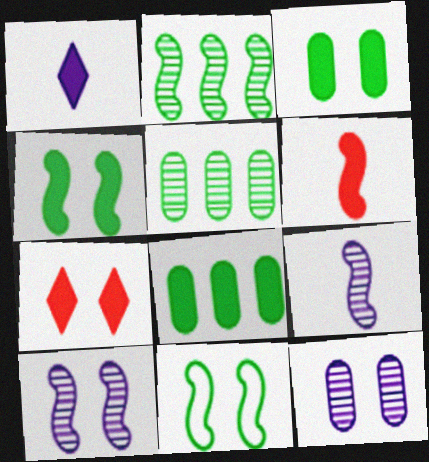[[7, 11, 12]]